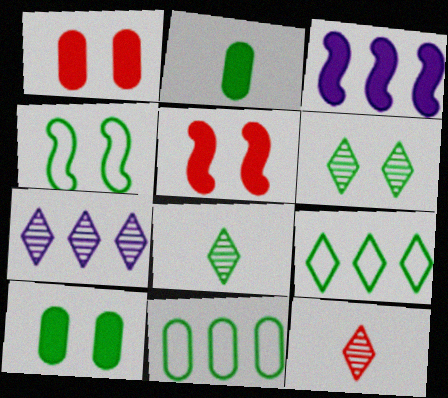[[4, 6, 10], 
[6, 7, 12]]